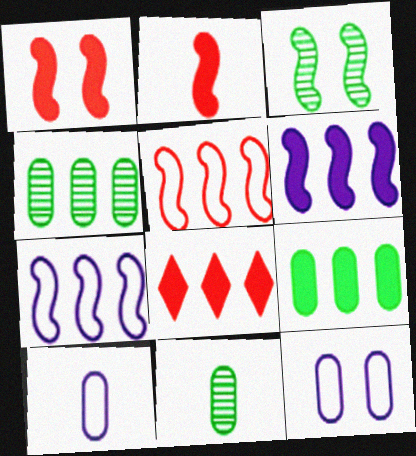[[2, 3, 7], 
[3, 8, 10], 
[4, 7, 8], 
[6, 8, 9]]